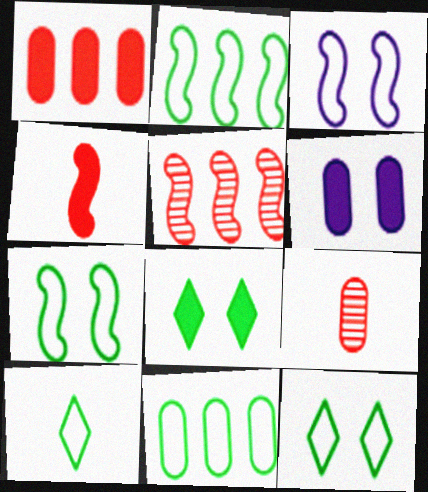[[5, 6, 10], 
[6, 9, 11], 
[7, 10, 11]]